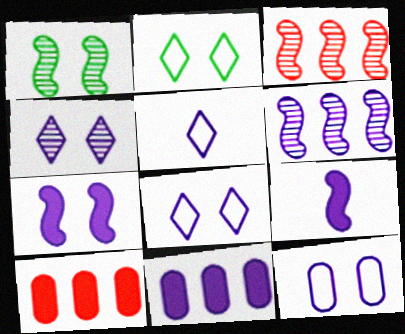[[1, 5, 10], 
[4, 7, 12]]